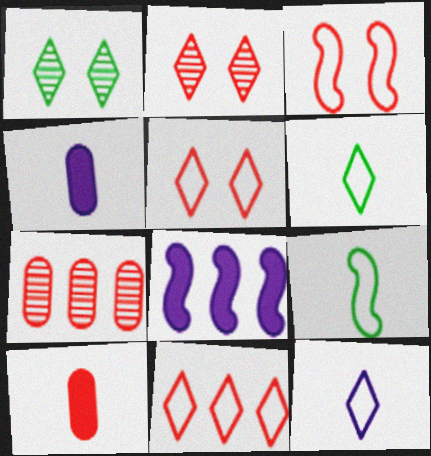[]